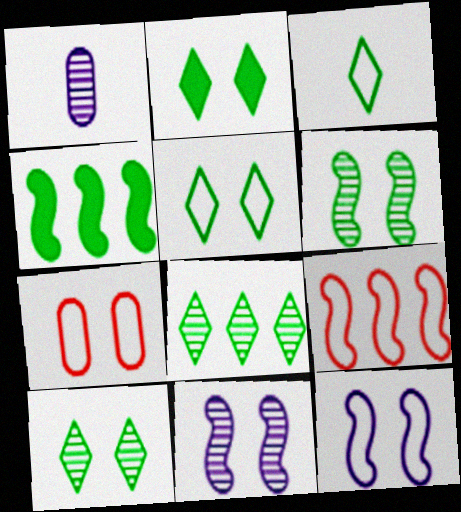[[1, 2, 9], 
[2, 3, 8], 
[2, 5, 10], 
[2, 7, 11], 
[5, 7, 12]]